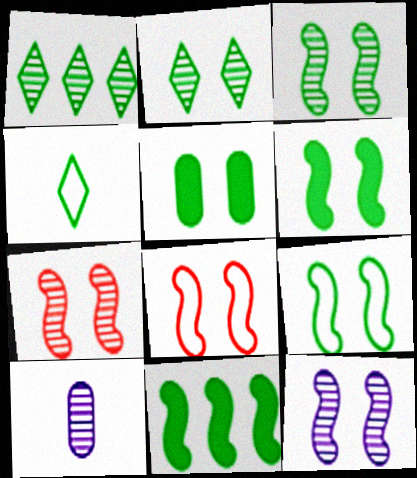[[1, 7, 10], 
[2, 5, 9], 
[3, 6, 9], 
[3, 7, 12], 
[6, 8, 12]]